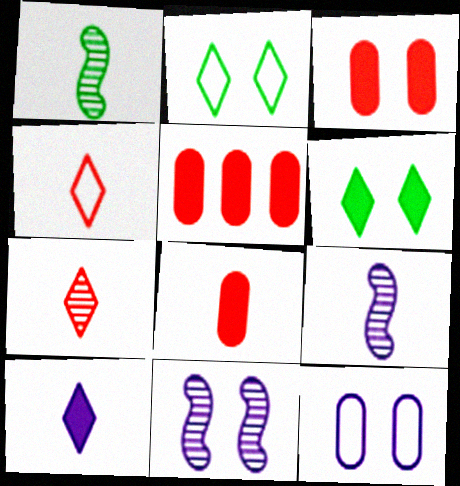[[2, 3, 11], 
[2, 5, 9], 
[3, 5, 8]]